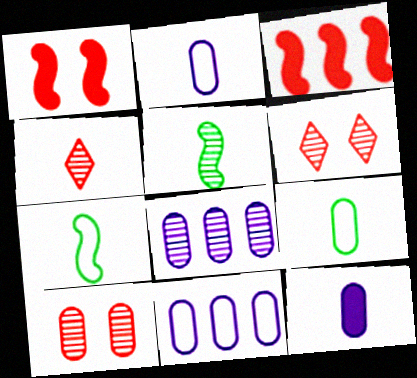[[4, 7, 12], 
[5, 6, 8]]